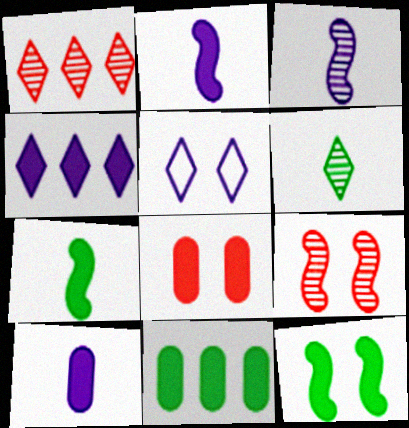[[4, 7, 8], 
[8, 10, 11]]